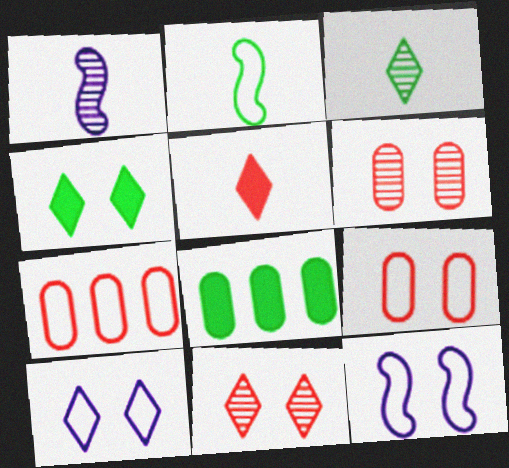[[1, 4, 7], 
[2, 7, 10], 
[4, 6, 12], 
[4, 10, 11]]